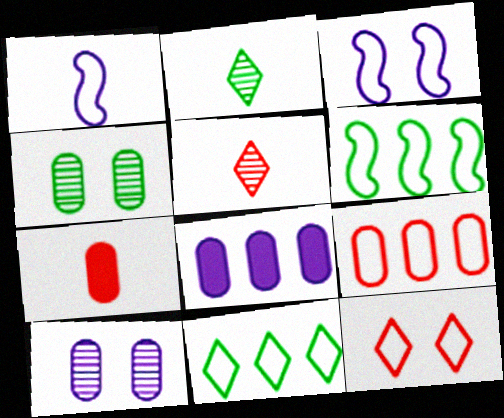[[1, 2, 7]]